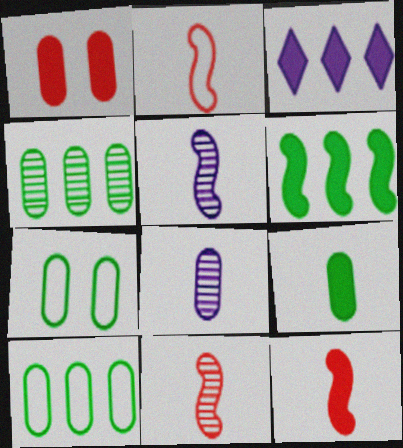[[1, 8, 10], 
[2, 11, 12], 
[3, 7, 11], 
[4, 7, 9]]